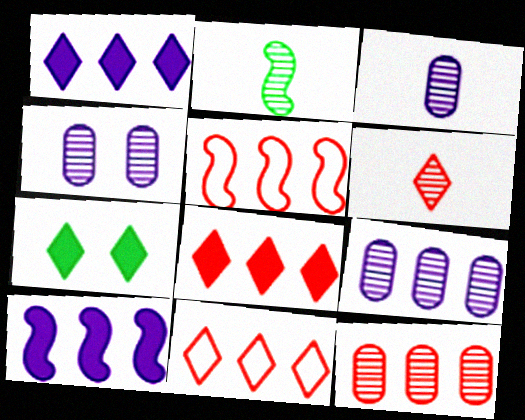[[2, 3, 6], 
[3, 4, 9], 
[3, 5, 7], 
[5, 8, 12]]